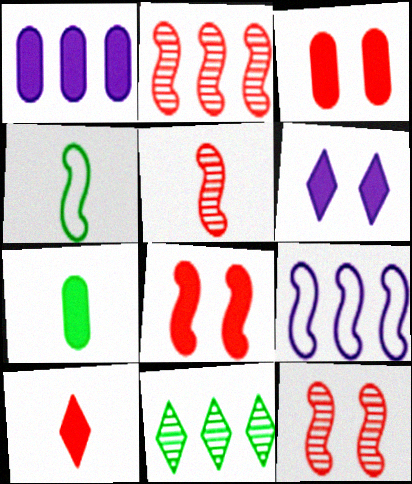[[1, 3, 7], 
[2, 5, 12]]